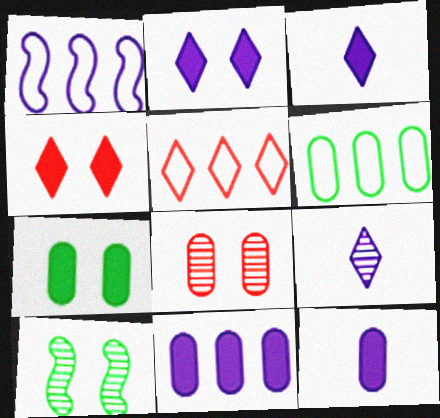[[1, 5, 6], 
[5, 10, 12], 
[6, 8, 12]]